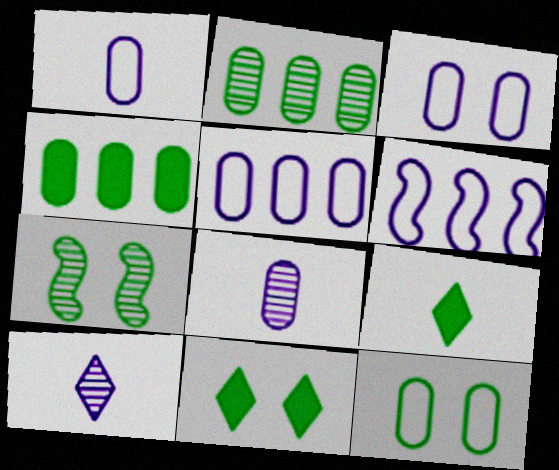[[1, 3, 5], 
[7, 11, 12]]